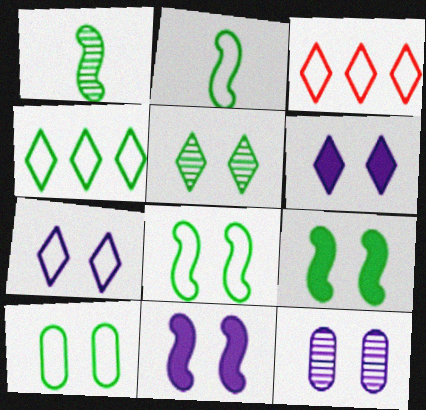[[2, 4, 10], 
[5, 9, 10], 
[7, 11, 12]]